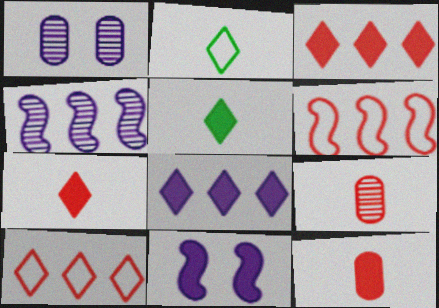[[1, 5, 6]]